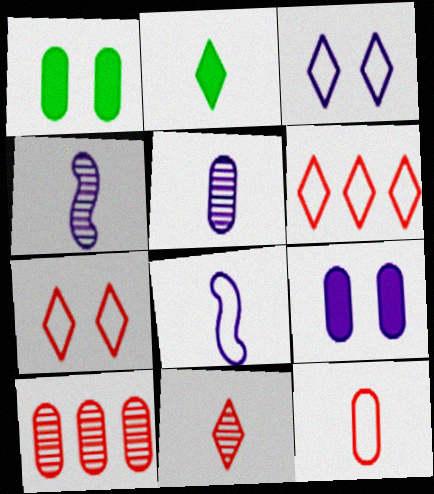[[1, 4, 6], 
[2, 4, 12]]